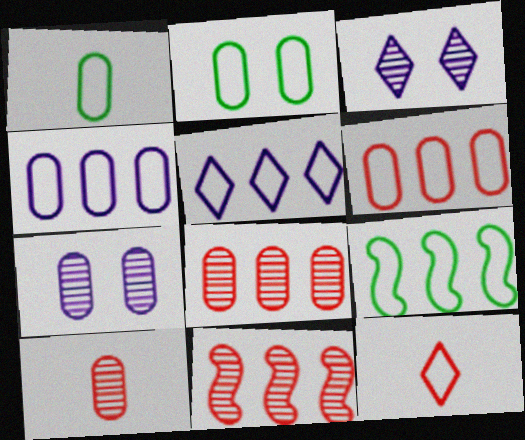[[5, 6, 9]]